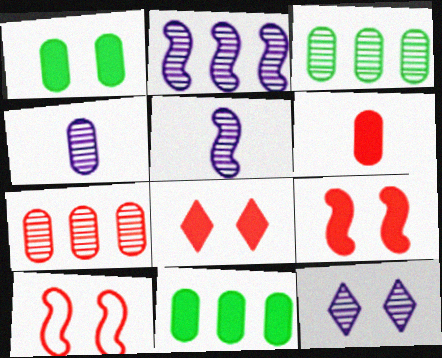[[1, 10, 12], 
[2, 4, 12]]